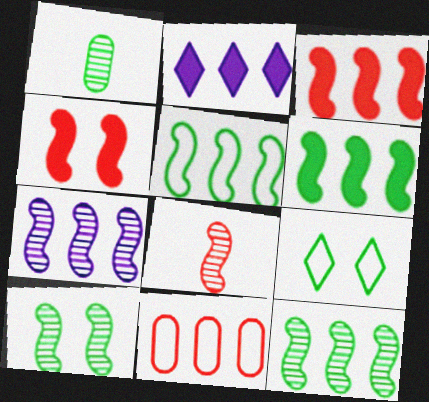[[1, 6, 9], 
[2, 11, 12], 
[3, 5, 7], 
[5, 6, 12], 
[7, 8, 10]]